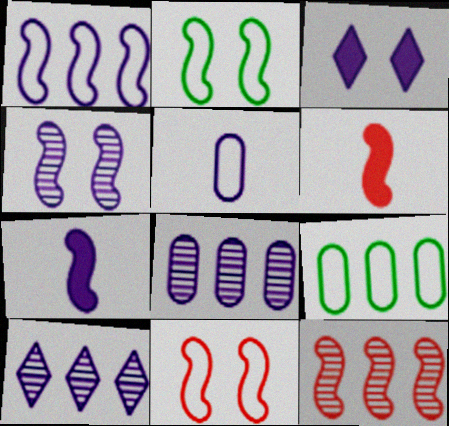[[1, 4, 7], 
[2, 7, 12], 
[6, 11, 12]]